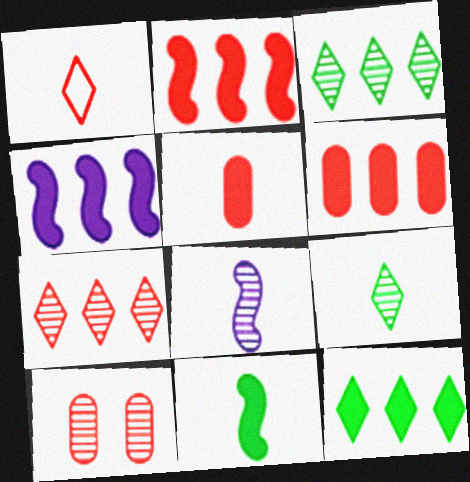[[1, 2, 10], 
[3, 8, 10], 
[4, 6, 12]]